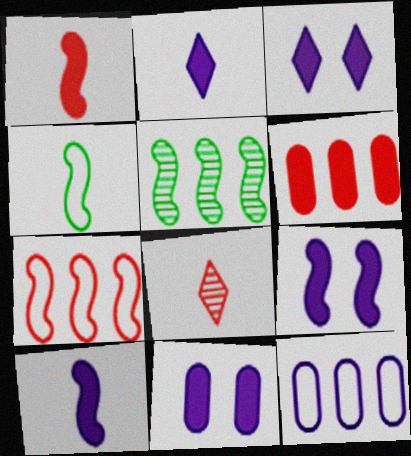[[3, 9, 11]]